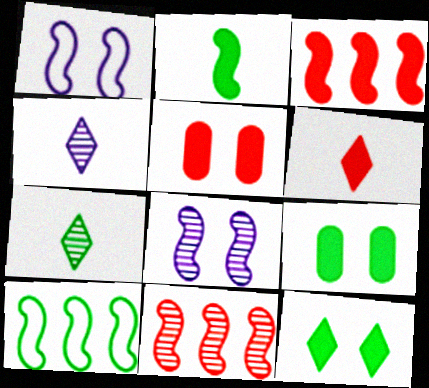[[1, 2, 11], 
[3, 5, 6], 
[4, 5, 10], 
[7, 9, 10]]